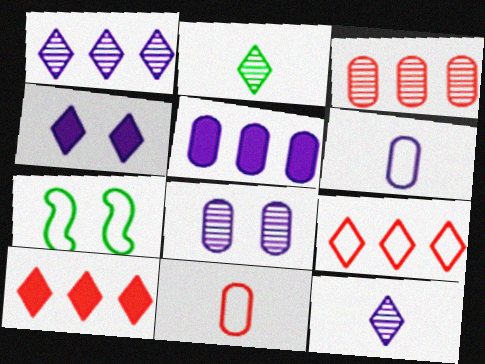[[2, 4, 9], 
[5, 6, 8], 
[6, 7, 9]]